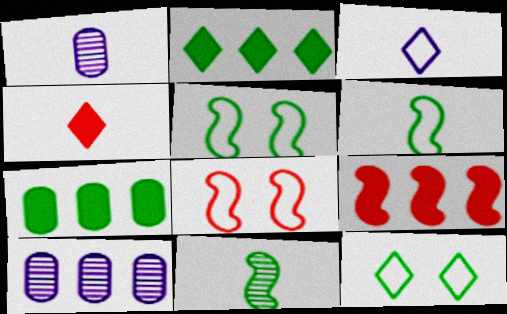[[1, 2, 8], 
[1, 4, 6], 
[1, 9, 12], 
[4, 5, 10], 
[7, 11, 12]]